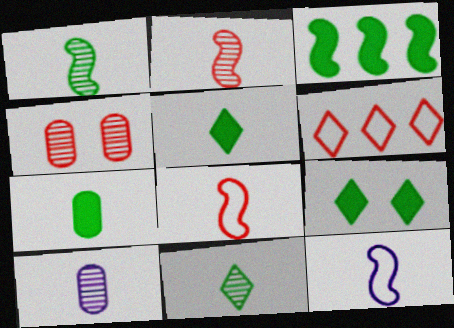[[2, 10, 11], 
[3, 7, 9], 
[5, 8, 10]]